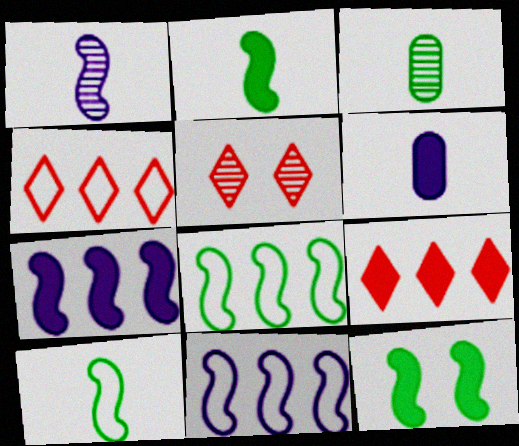[[5, 6, 8], 
[6, 9, 12]]